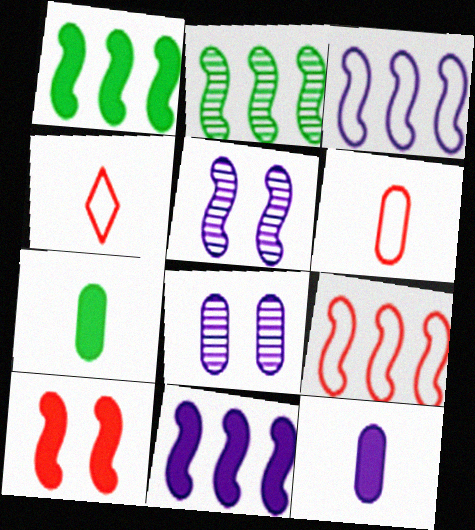[[1, 4, 8], 
[2, 9, 11]]